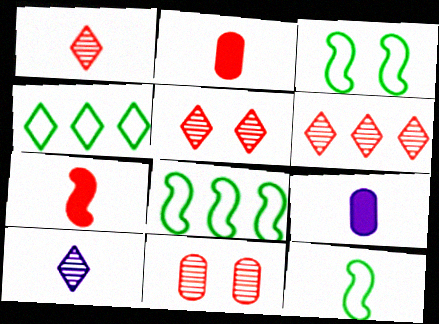[[1, 5, 6], 
[1, 9, 12], 
[2, 10, 12], 
[3, 6, 9], 
[3, 8, 12], 
[5, 8, 9]]